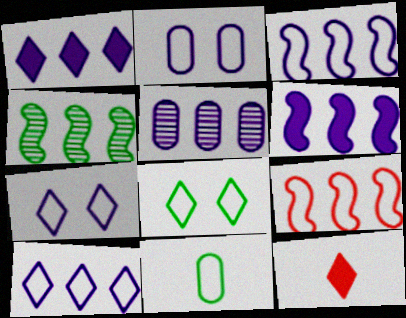[[1, 3, 5], 
[2, 4, 12], 
[4, 6, 9], 
[5, 6, 10], 
[7, 9, 11]]